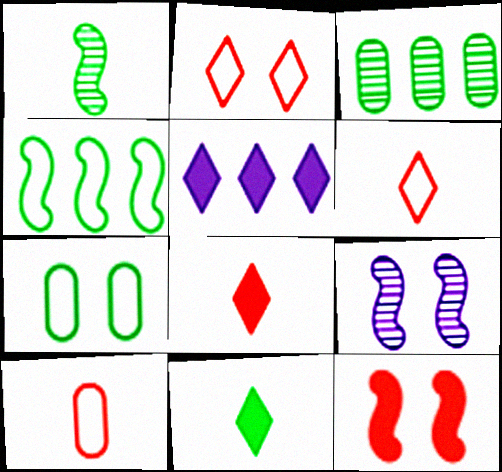[]